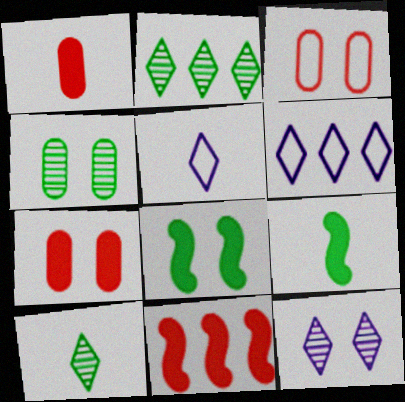[[3, 8, 12], 
[4, 5, 11]]